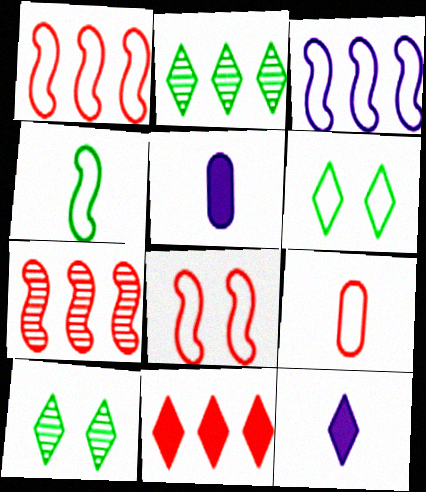[[1, 5, 10], 
[2, 5, 8], 
[3, 4, 8], 
[3, 6, 9], 
[5, 6, 7]]